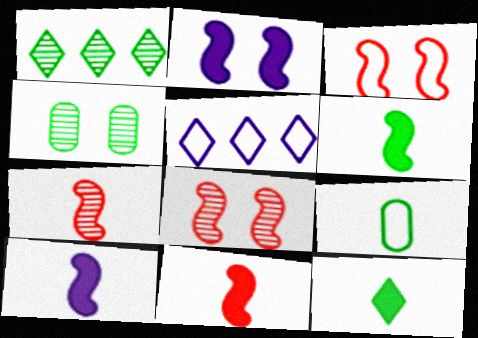[[3, 5, 9], 
[4, 5, 11], 
[6, 10, 11]]